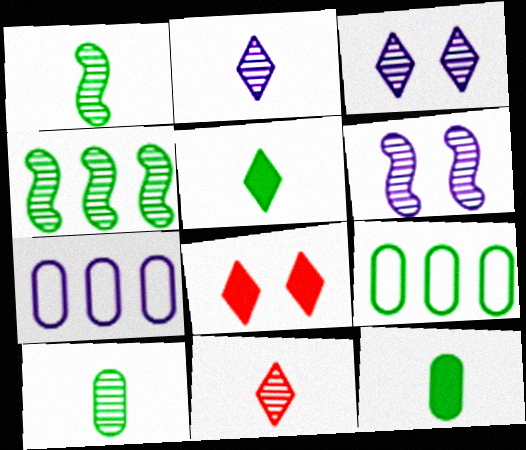[[1, 7, 8]]